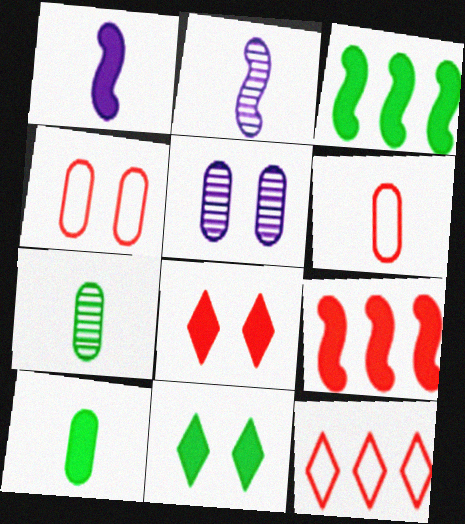[[3, 10, 11]]